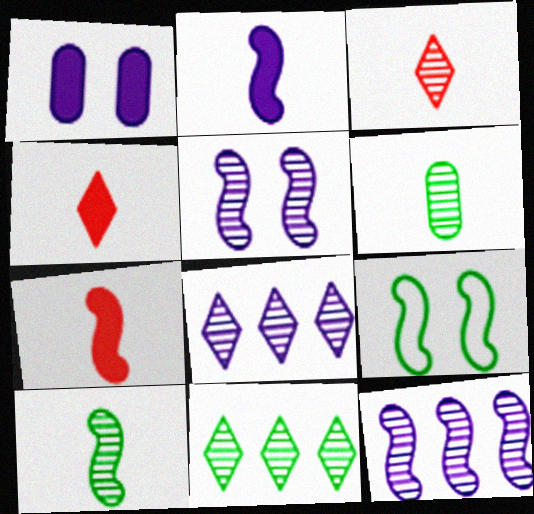[[7, 9, 12]]